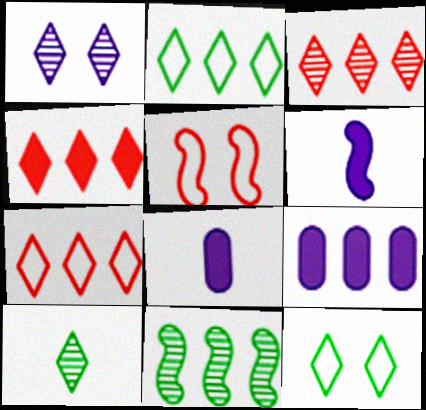[[1, 3, 10], 
[3, 4, 7], 
[5, 6, 11], 
[5, 9, 10], 
[7, 9, 11]]